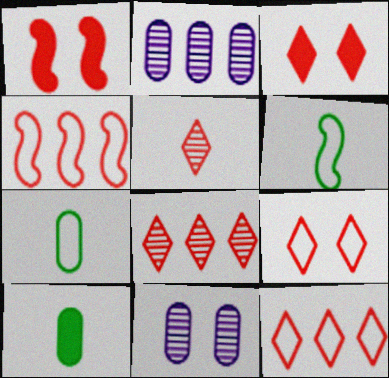[[2, 3, 6], 
[3, 5, 12]]